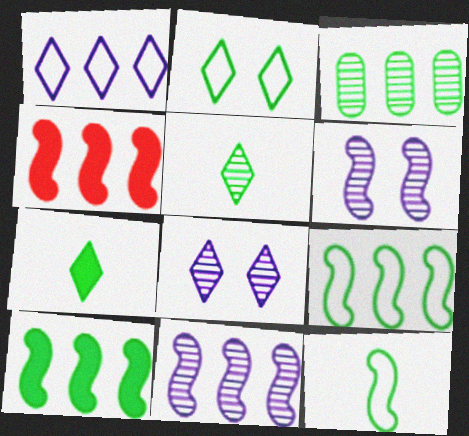[[1, 3, 4], 
[4, 6, 12], 
[4, 9, 11]]